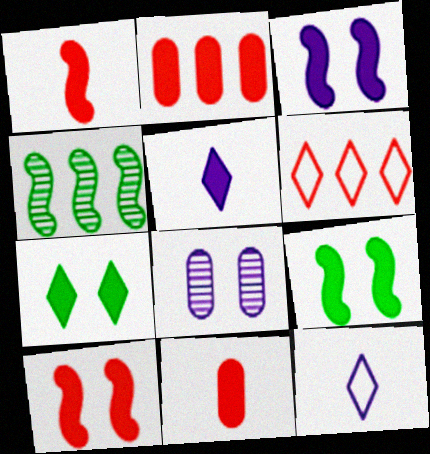[[2, 5, 9], 
[3, 9, 10]]